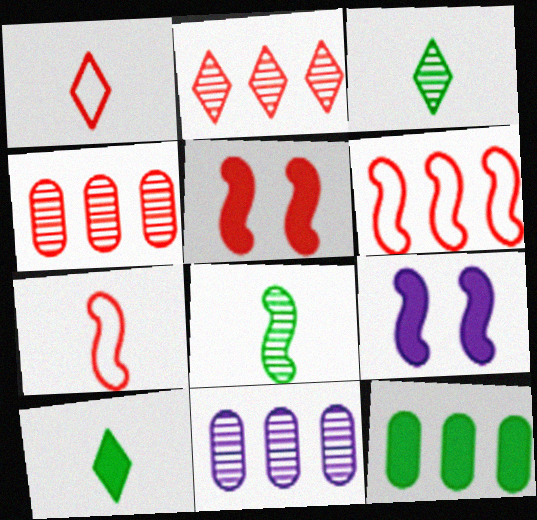[[1, 4, 5], 
[6, 8, 9]]